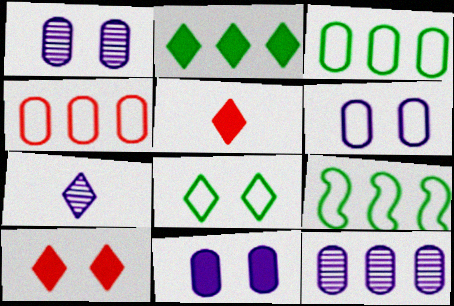[[1, 5, 9], 
[1, 6, 11]]